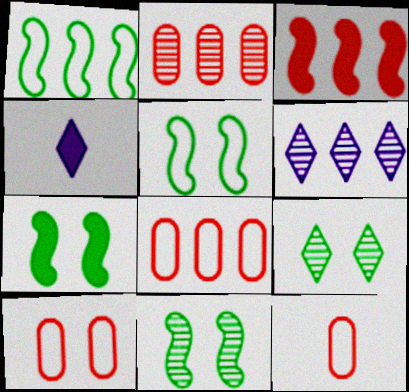[[2, 4, 5], 
[4, 8, 11], 
[5, 7, 11], 
[6, 7, 12], 
[8, 10, 12]]